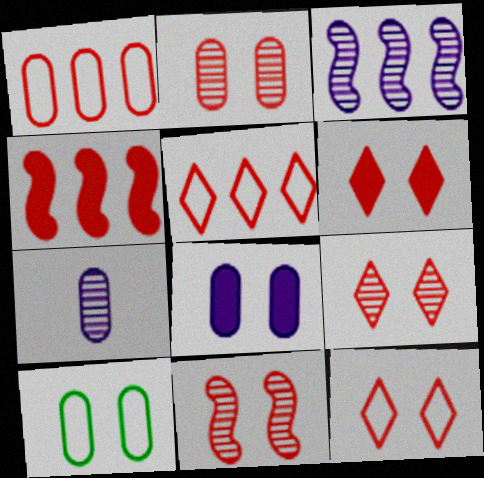[[2, 8, 10], 
[2, 9, 11], 
[6, 9, 12]]